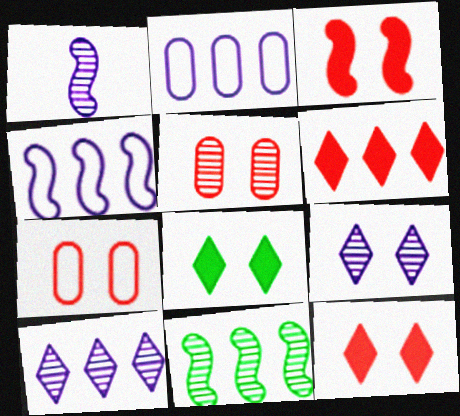[[2, 6, 11]]